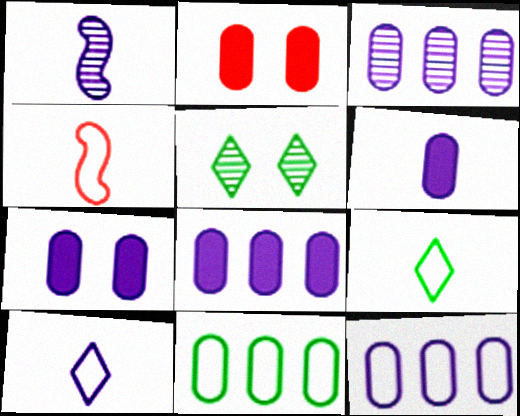[[1, 6, 10], 
[3, 8, 12], 
[4, 5, 8], 
[6, 7, 8]]